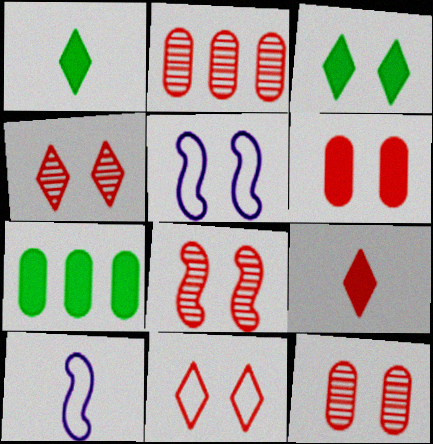[[1, 2, 5], 
[2, 3, 10], 
[3, 5, 12], 
[4, 7, 10], 
[4, 8, 12], 
[6, 8, 11]]